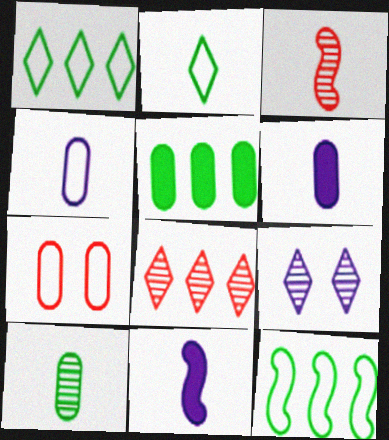[[2, 3, 6]]